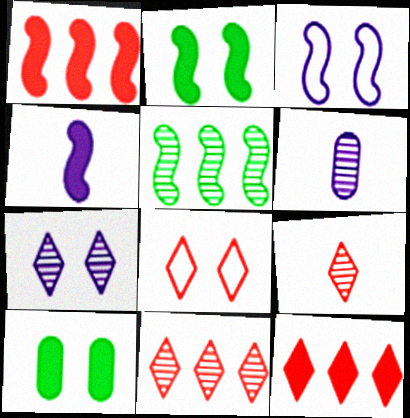[[1, 2, 4], 
[4, 10, 12], 
[8, 9, 12]]